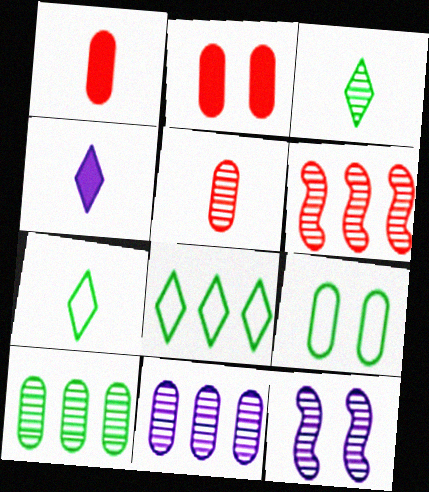[[1, 8, 12], 
[1, 9, 11], 
[4, 6, 9]]